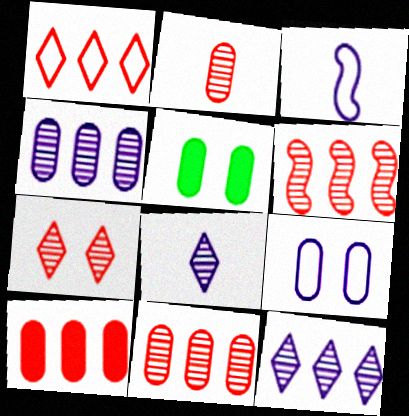[[1, 6, 10], 
[2, 6, 7]]